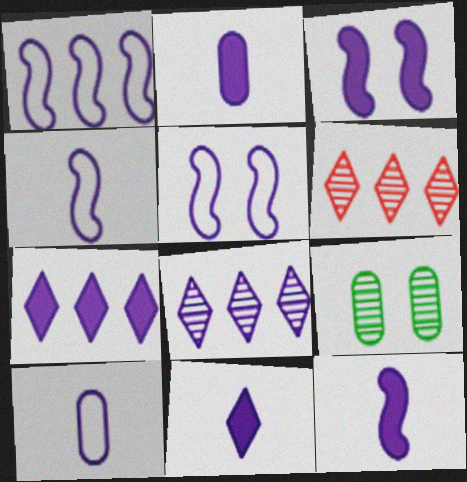[[1, 4, 5], 
[2, 3, 7], 
[2, 5, 8], 
[2, 11, 12], 
[3, 8, 10]]